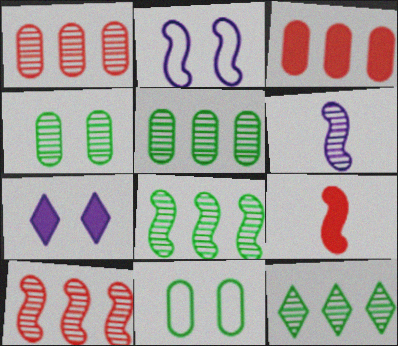[[2, 8, 9], 
[5, 8, 12]]